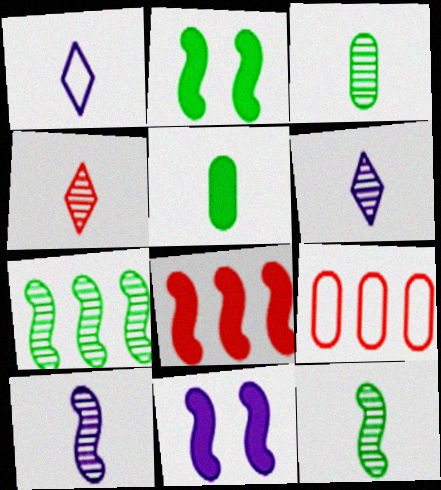[[2, 6, 9], 
[3, 4, 10]]